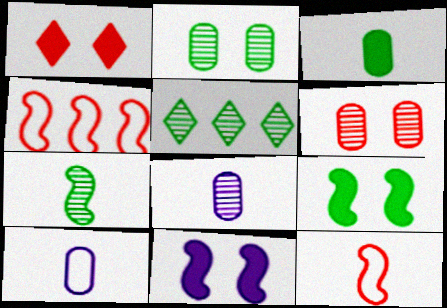[[2, 5, 7], 
[4, 7, 11]]